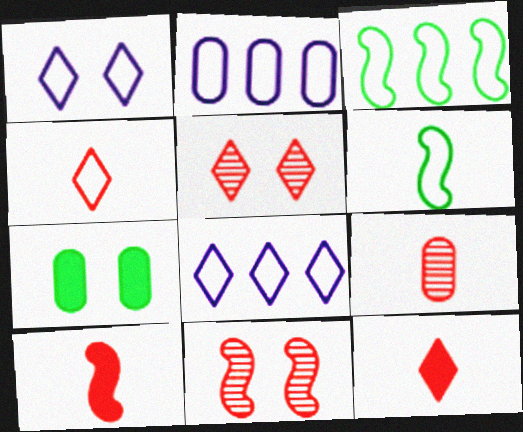[[1, 7, 11], 
[2, 7, 9], 
[4, 9, 10]]